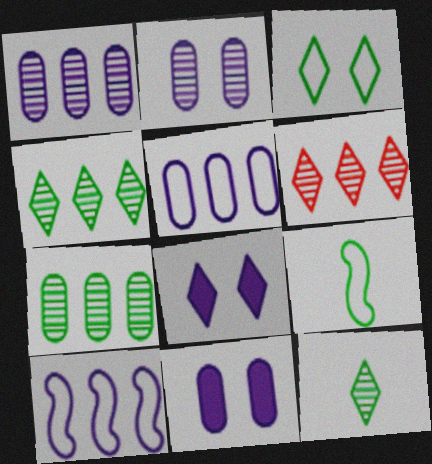[[6, 9, 11]]